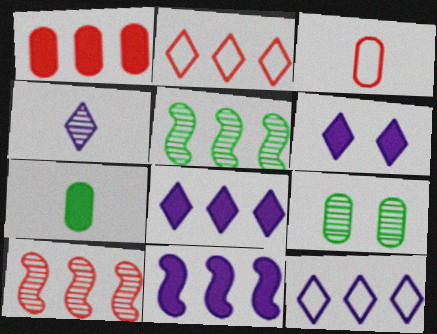[[1, 2, 10], 
[1, 5, 12], 
[3, 5, 6], 
[4, 6, 12], 
[4, 9, 10]]